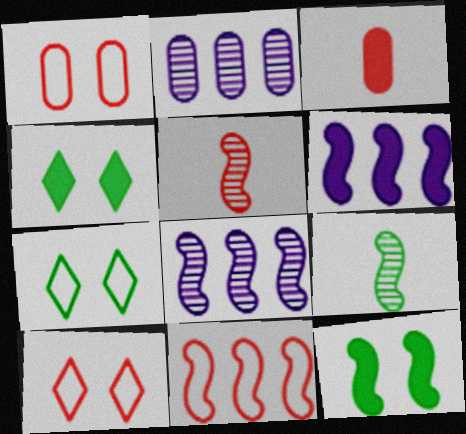[[3, 4, 6], 
[3, 7, 8]]